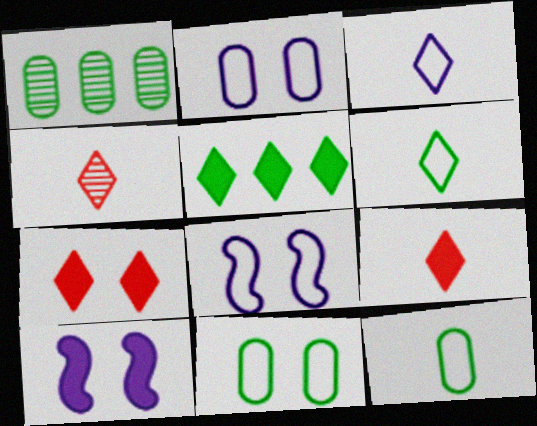[[1, 8, 9]]